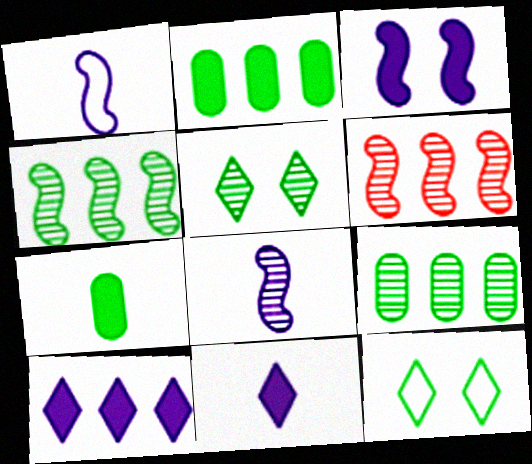[[4, 7, 12]]